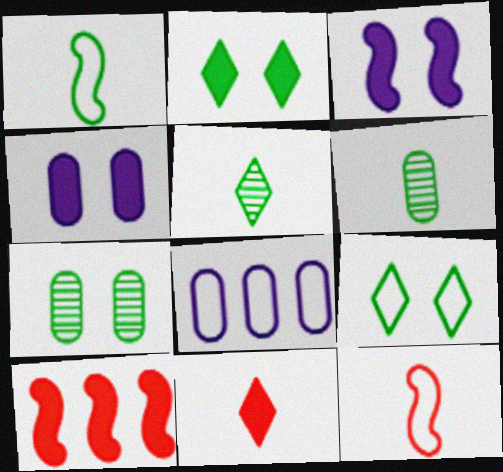[[8, 9, 12]]